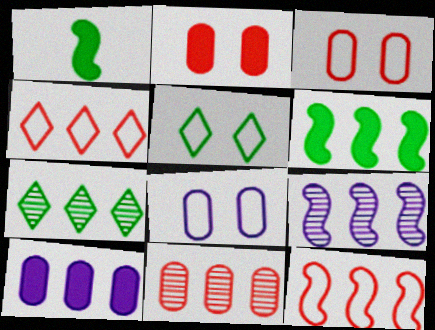[[6, 9, 12], 
[7, 9, 11], 
[7, 10, 12]]